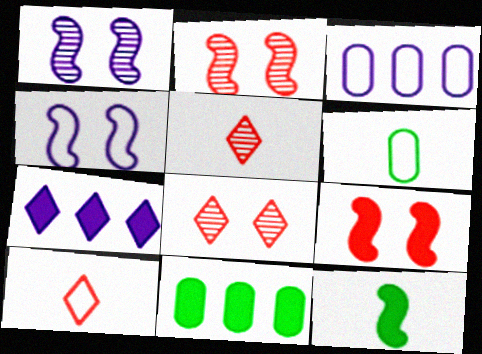[[1, 10, 11], 
[2, 6, 7], 
[3, 8, 12], 
[4, 5, 11]]